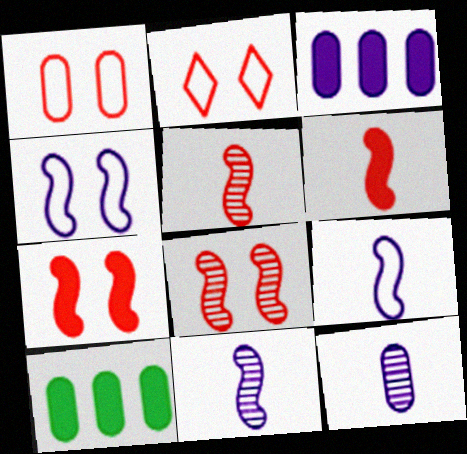[[1, 10, 12], 
[2, 10, 11]]